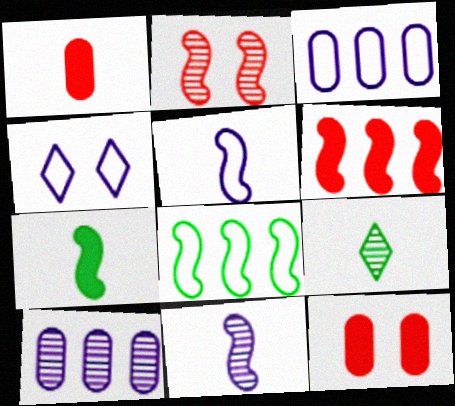[[1, 5, 9], 
[2, 9, 10], 
[3, 4, 5]]